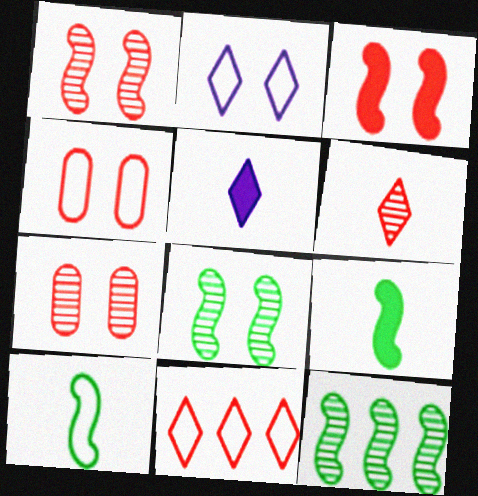[[4, 5, 12]]